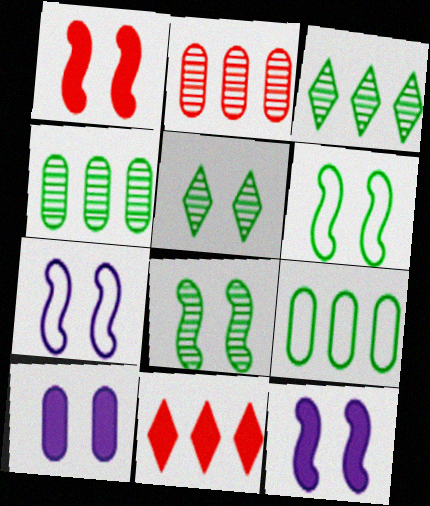[[1, 7, 8]]